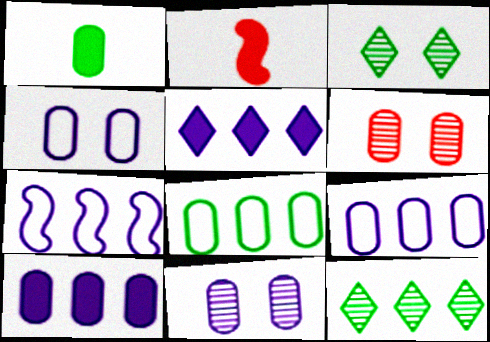[[1, 6, 9], 
[2, 3, 9], 
[2, 4, 12]]